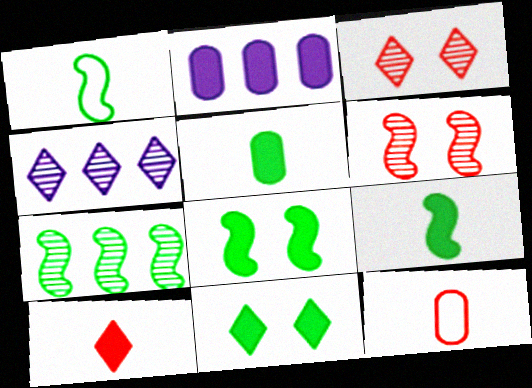[[1, 2, 3], 
[1, 7, 8], 
[2, 8, 10], 
[4, 8, 12]]